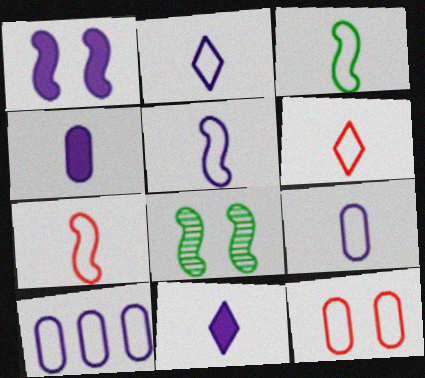[[2, 5, 9], 
[3, 5, 7], 
[3, 6, 9]]